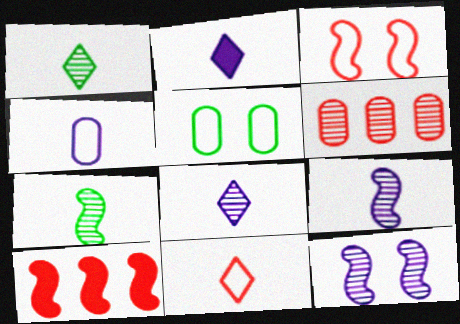[[1, 2, 11], 
[1, 6, 12], 
[2, 4, 9], 
[5, 8, 10]]